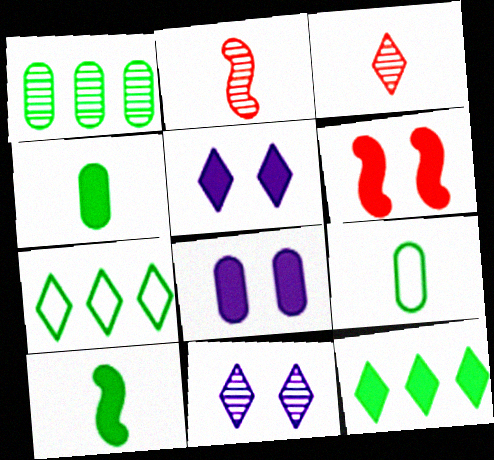[[1, 2, 11], 
[2, 7, 8], 
[3, 5, 7]]